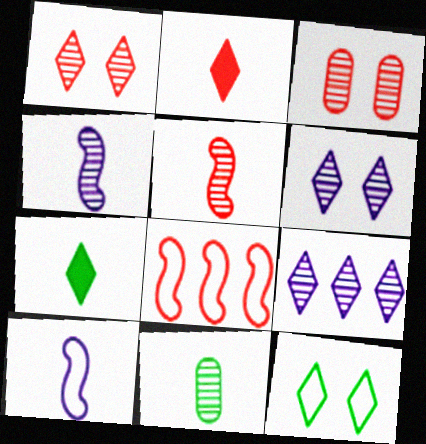[[2, 3, 8], 
[2, 9, 12], 
[2, 10, 11]]